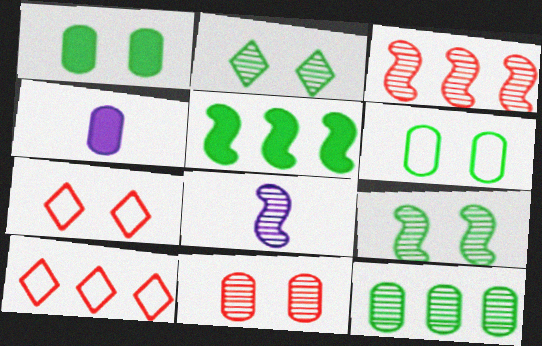[[1, 8, 10], 
[3, 8, 9], 
[4, 9, 10]]